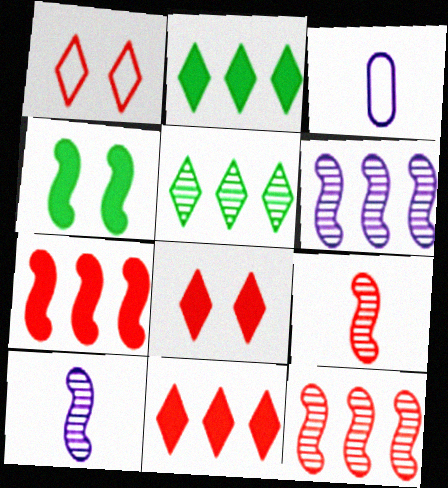[]